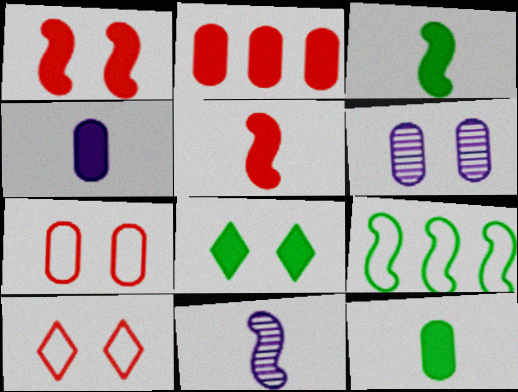[[1, 9, 11]]